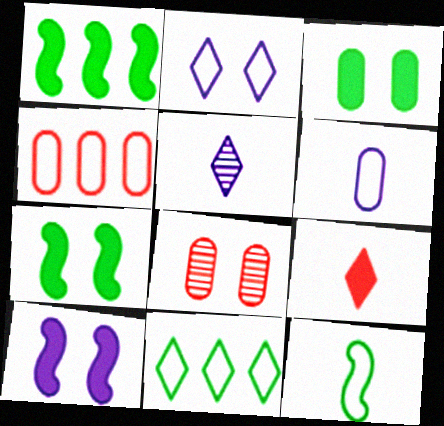[[2, 4, 12], 
[2, 7, 8], 
[4, 5, 7]]